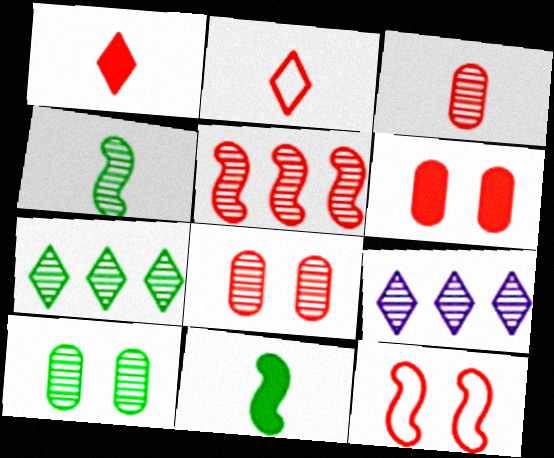[[2, 5, 6], 
[4, 7, 10], 
[4, 8, 9]]